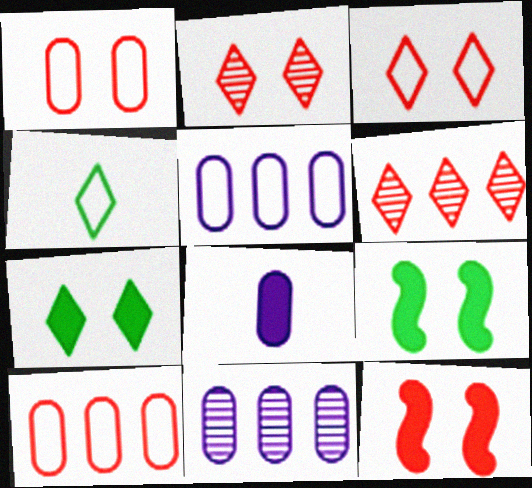[[1, 2, 12], 
[4, 11, 12]]